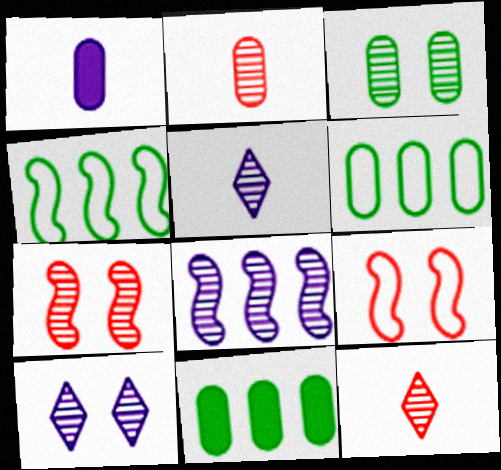[[3, 7, 10], 
[3, 8, 12], 
[5, 9, 11]]